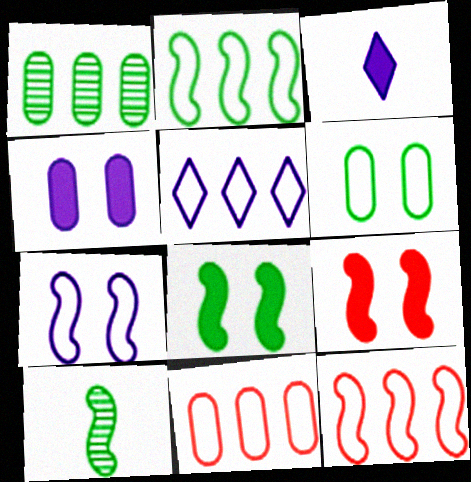[[2, 5, 11], 
[2, 8, 10]]